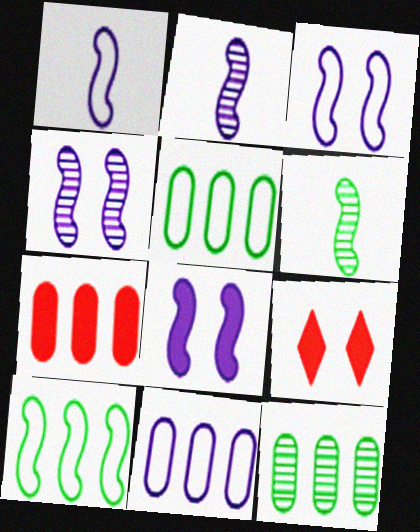[[1, 9, 12], 
[2, 5, 9], 
[3, 4, 8], 
[6, 9, 11], 
[7, 11, 12]]